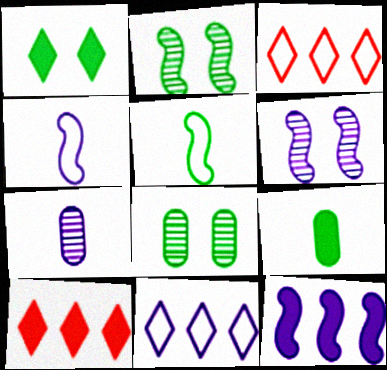[[3, 6, 9], 
[4, 6, 12], 
[4, 8, 10]]